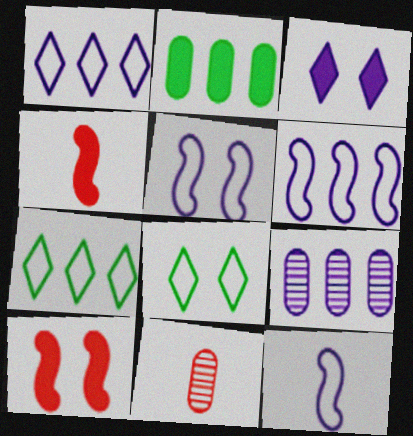[[2, 3, 4], 
[3, 9, 12], 
[4, 8, 9], 
[5, 6, 12]]